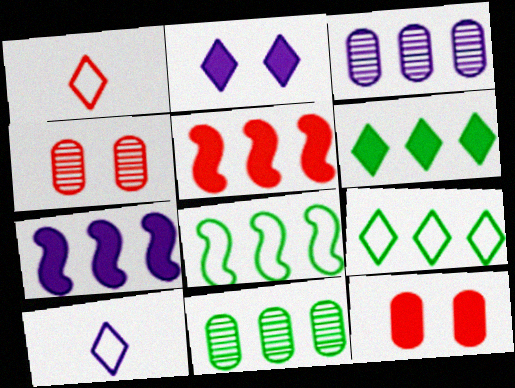[[1, 4, 5], 
[3, 5, 9], 
[6, 8, 11]]